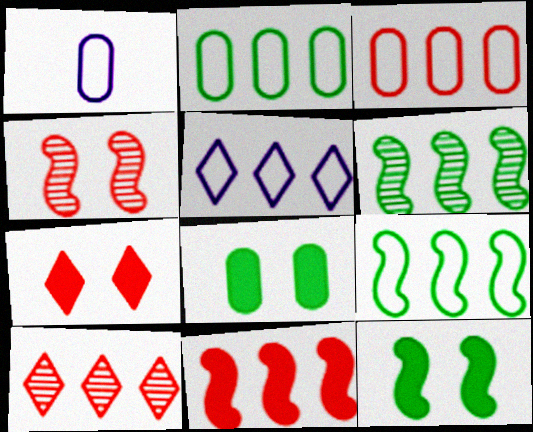[[1, 6, 7], 
[1, 10, 12], 
[3, 5, 9], 
[3, 10, 11]]